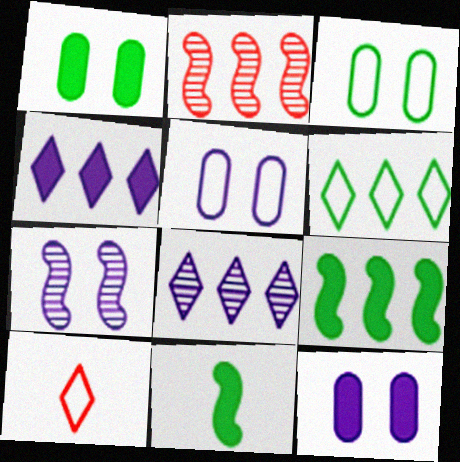[]